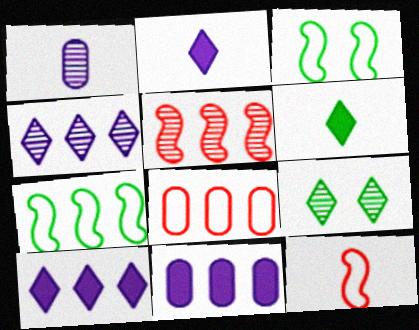[[1, 5, 9], 
[1, 6, 12], 
[9, 11, 12]]